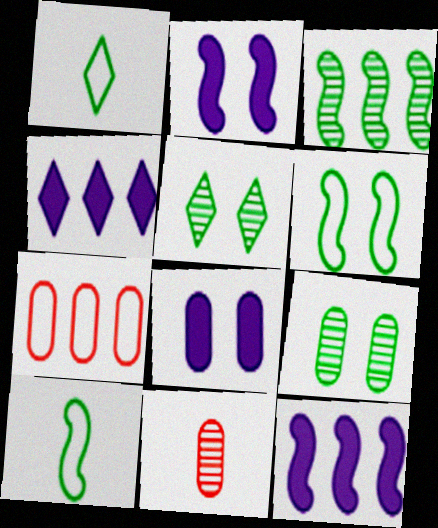[[3, 4, 7], 
[4, 6, 11]]